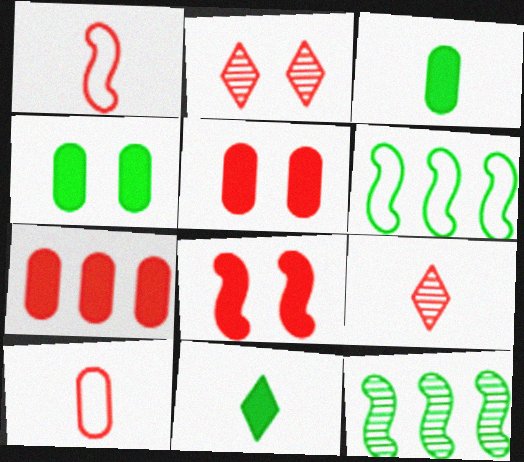[[1, 2, 7]]